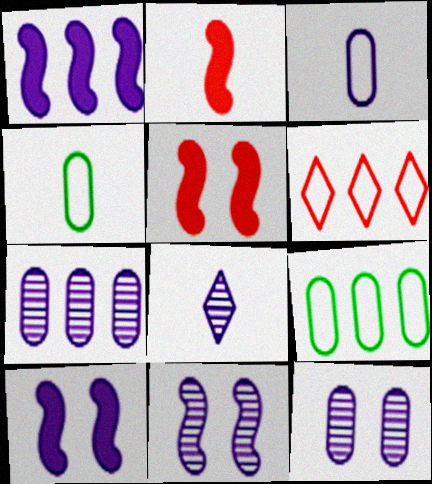[[2, 4, 8], 
[5, 8, 9], 
[7, 8, 11]]